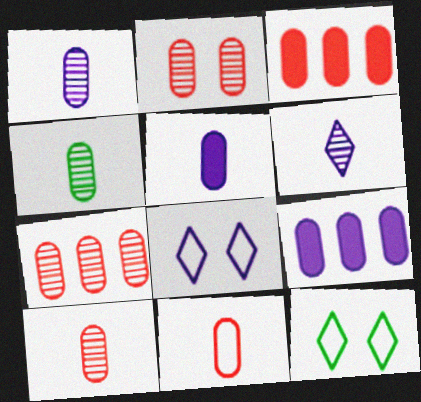[[1, 4, 10], 
[2, 3, 11], 
[2, 7, 10], 
[4, 5, 11]]